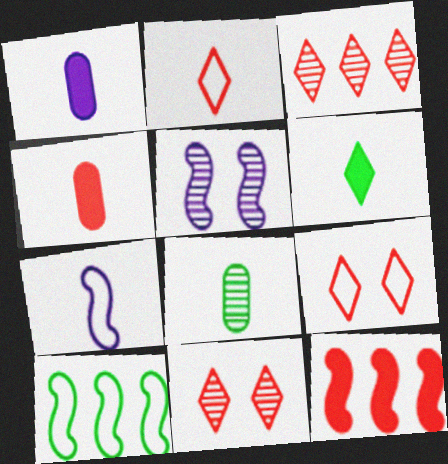[[1, 10, 11], 
[3, 5, 8]]